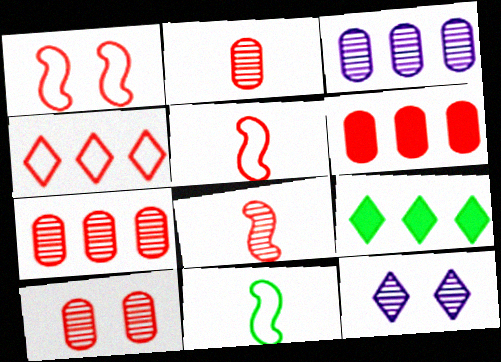[[2, 7, 10], 
[6, 11, 12]]